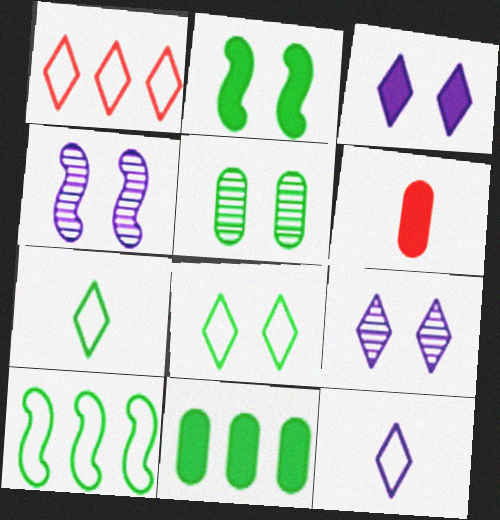[[1, 8, 12], 
[2, 5, 8], 
[6, 9, 10]]